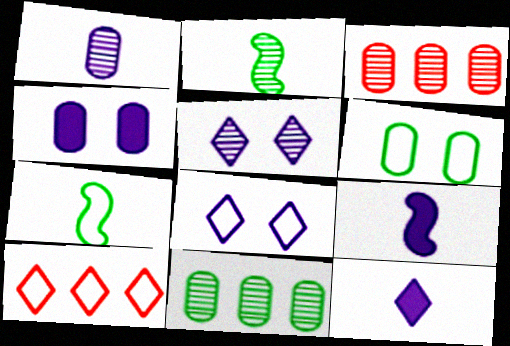[[2, 3, 5], 
[2, 4, 10]]